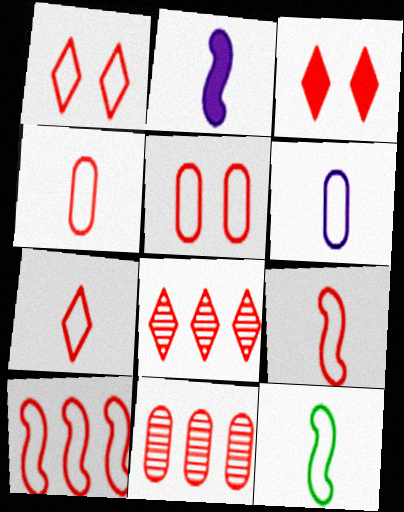[[1, 4, 10], 
[3, 7, 8], 
[3, 9, 11], 
[4, 7, 9], 
[5, 7, 10], 
[6, 7, 12]]